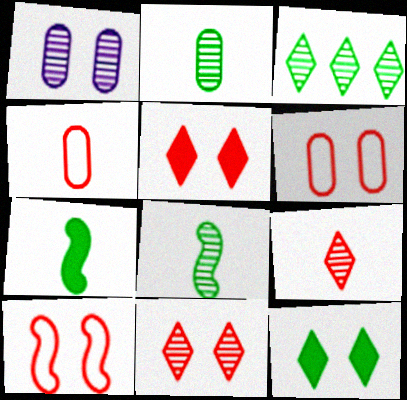[[1, 10, 12]]